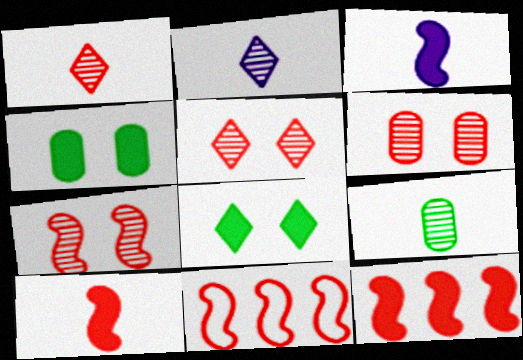[[2, 4, 11], 
[5, 6, 7], 
[7, 10, 11]]